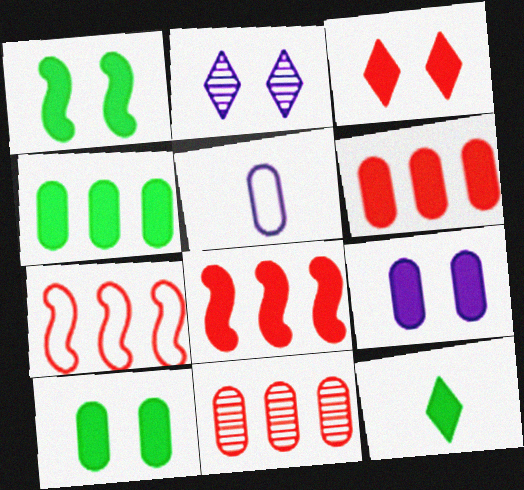[[1, 3, 9], 
[1, 4, 12], 
[5, 10, 11], 
[8, 9, 12]]